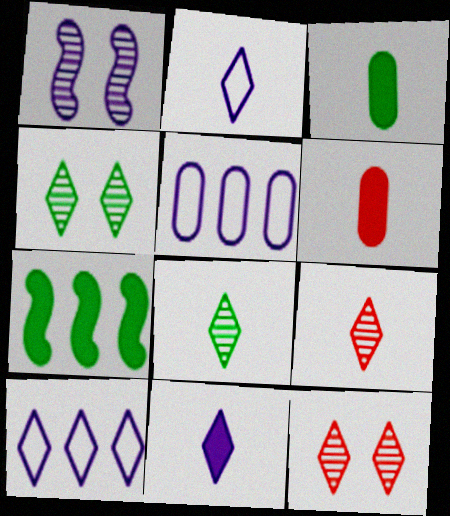[[1, 5, 11]]